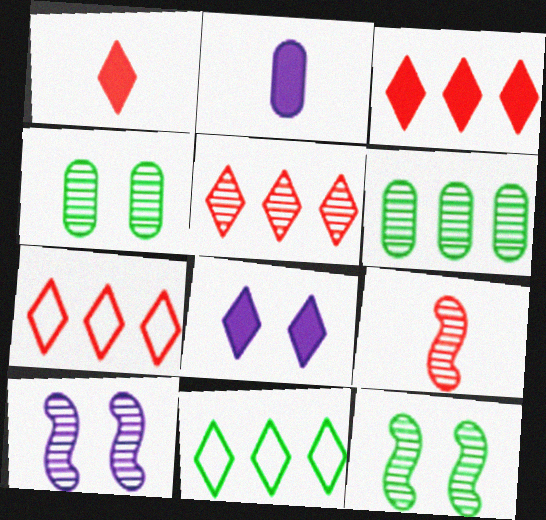[[2, 7, 12], 
[3, 5, 7]]